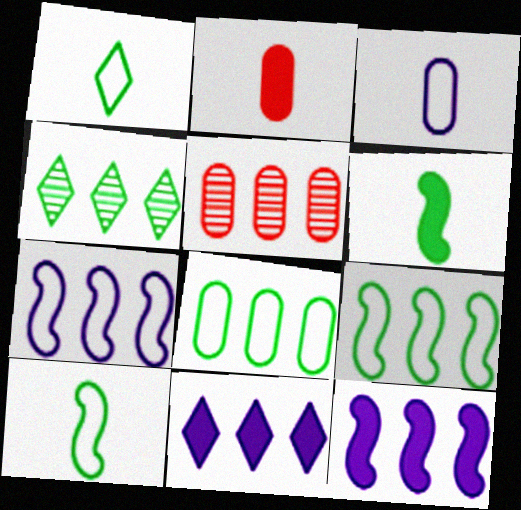[[5, 9, 11]]